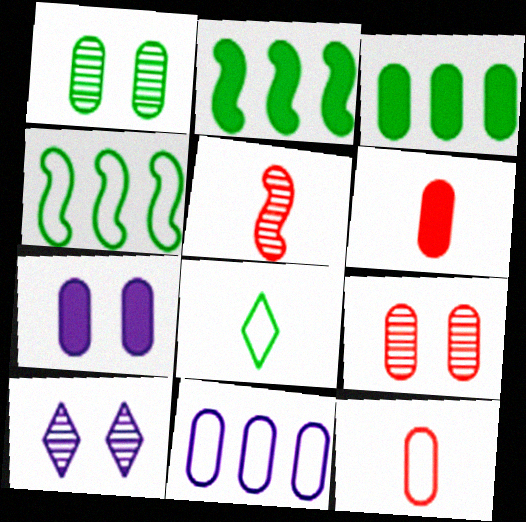[[1, 2, 8], 
[1, 6, 11], 
[2, 10, 12], 
[3, 6, 7], 
[4, 6, 10]]